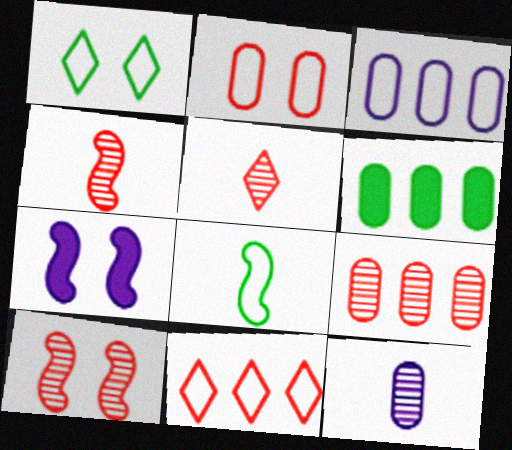[[2, 6, 12], 
[3, 6, 9], 
[5, 9, 10]]